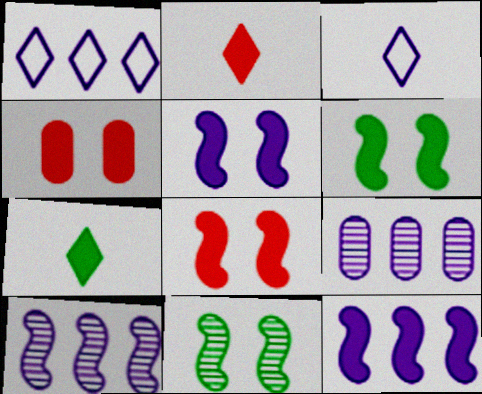[[1, 9, 12], 
[3, 5, 9], 
[4, 7, 12], 
[5, 6, 8]]